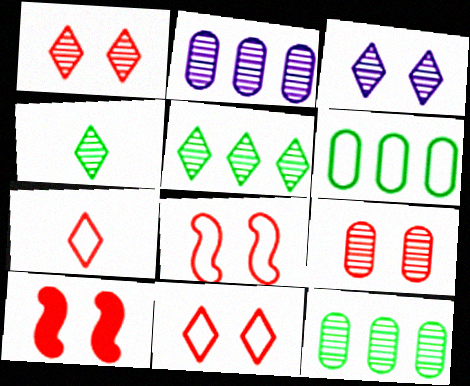[[9, 10, 11]]